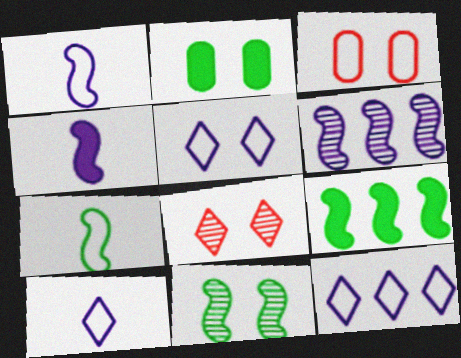[[3, 7, 12], 
[5, 10, 12], 
[7, 9, 11]]